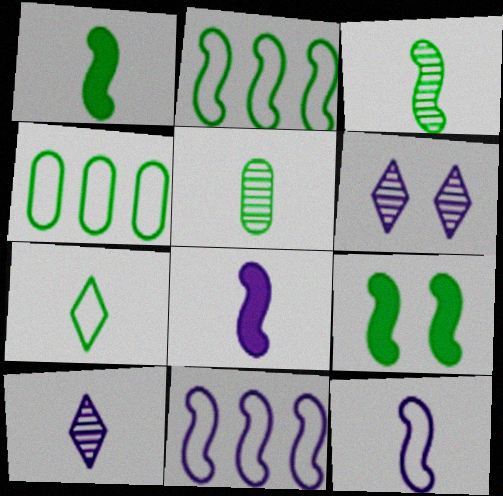[[1, 5, 7], 
[2, 3, 9]]